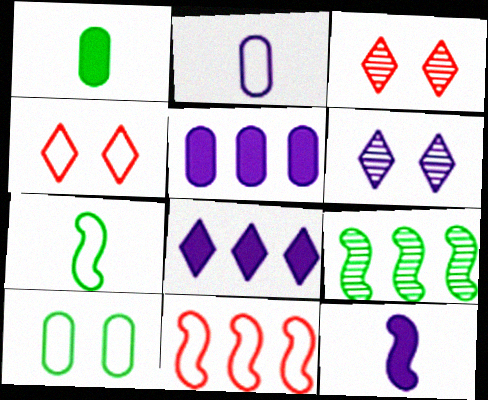[[1, 6, 11], 
[3, 5, 7]]